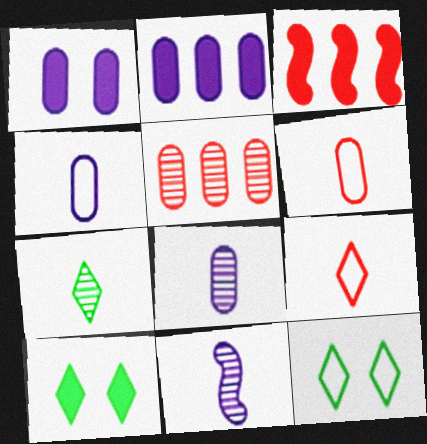[[3, 8, 12]]